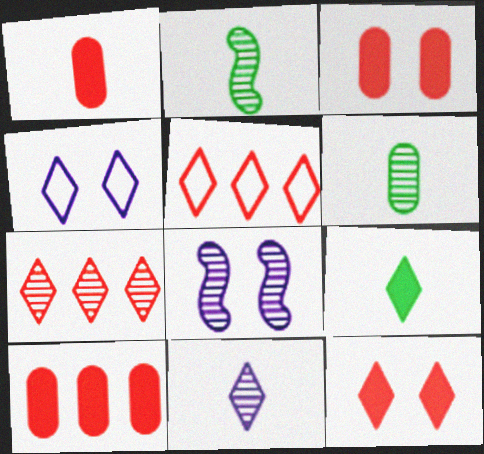[[1, 3, 10], 
[2, 4, 10], 
[4, 7, 9], 
[6, 7, 8]]